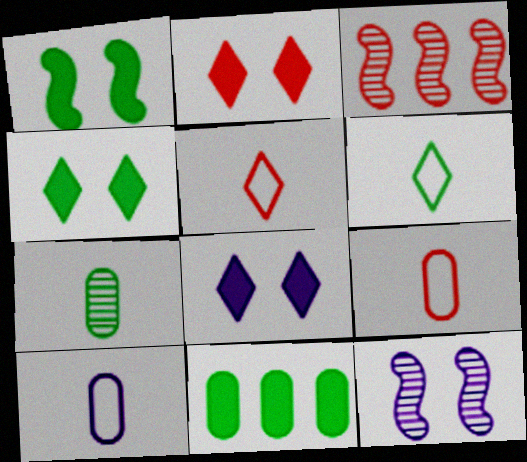[[2, 3, 9], 
[2, 4, 8], 
[3, 4, 10], 
[5, 11, 12]]